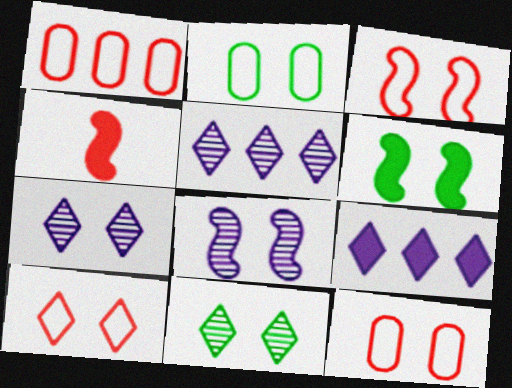[[2, 4, 5], 
[2, 6, 11], 
[3, 6, 8], 
[3, 10, 12], 
[6, 7, 12]]